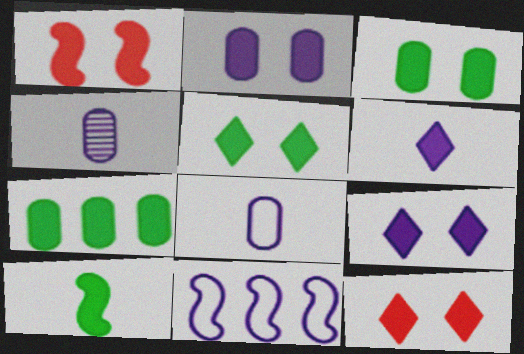[[1, 2, 5], 
[1, 3, 9], 
[1, 6, 7], 
[4, 9, 11], 
[5, 7, 10], 
[5, 9, 12]]